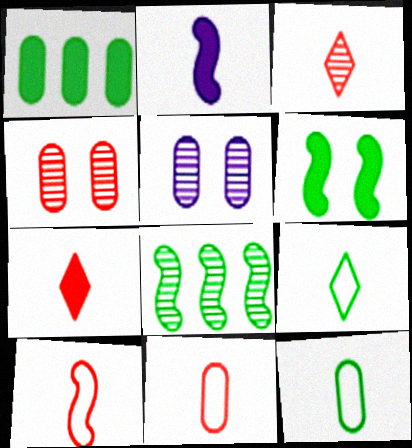[[1, 5, 11], 
[2, 3, 12], 
[3, 5, 8]]